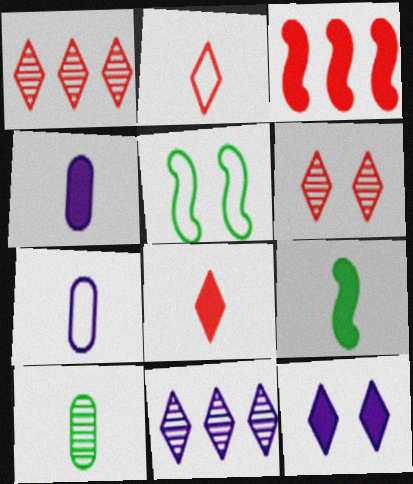[[1, 4, 5], 
[4, 8, 9]]